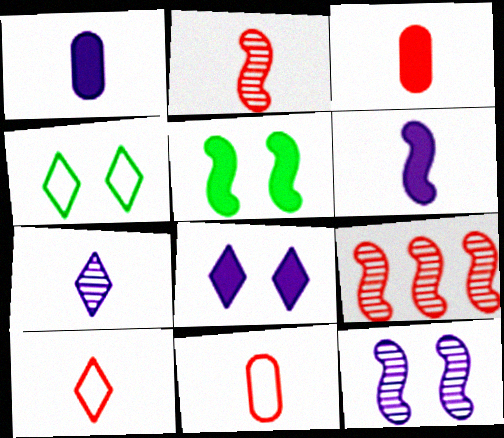[[1, 4, 9], 
[2, 3, 10]]